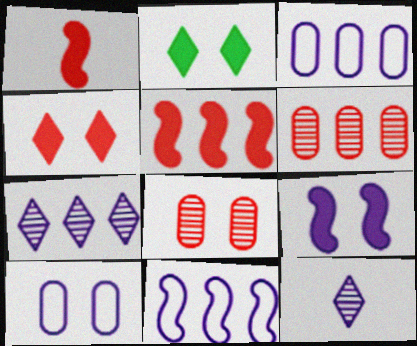[[3, 9, 12]]